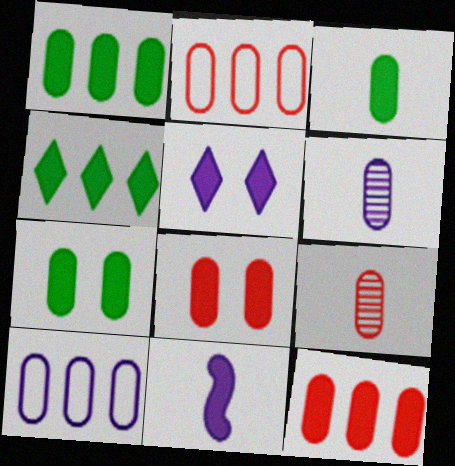[[1, 3, 7], 
[2, 6, 7], 
[2, 8, 9], 
[4, 8, 11], 
[7, 9, 10]]